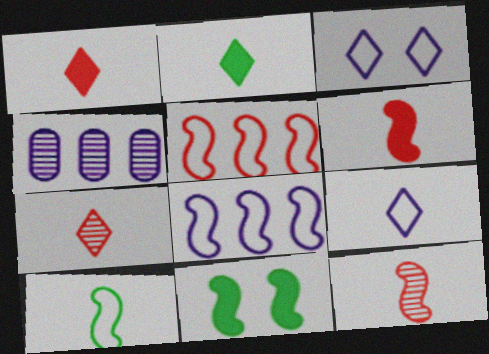[[2, 7, 9], 
[8, 11, 12]]